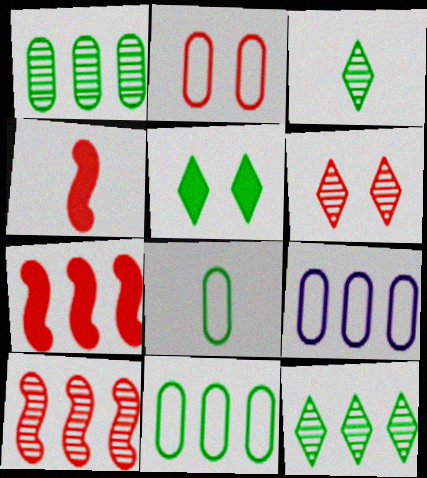[[2, 8, 9], 
[7, 9, 12]]